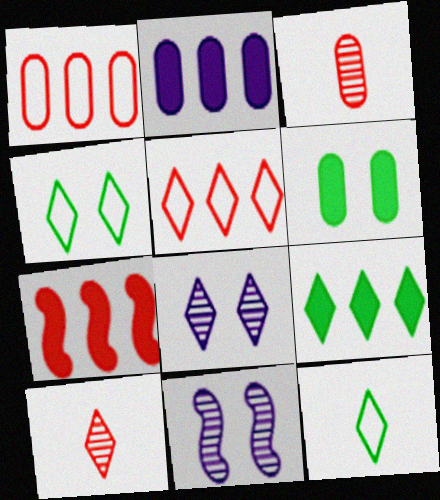[[2, 7, 9]]